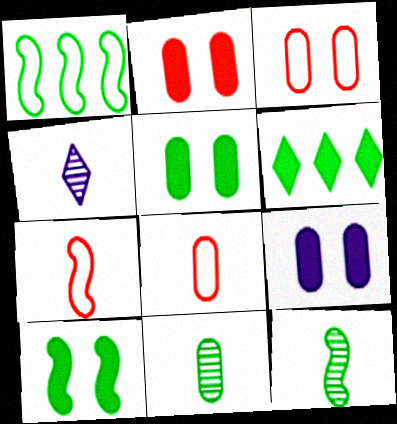[[1, 2, 4], 
[1, 10, 12], 
[2, 5, 9]]